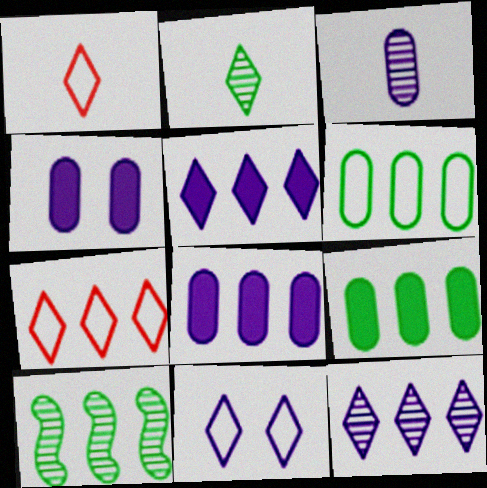[[1, 4, 10], 
[7, 8, 10]]